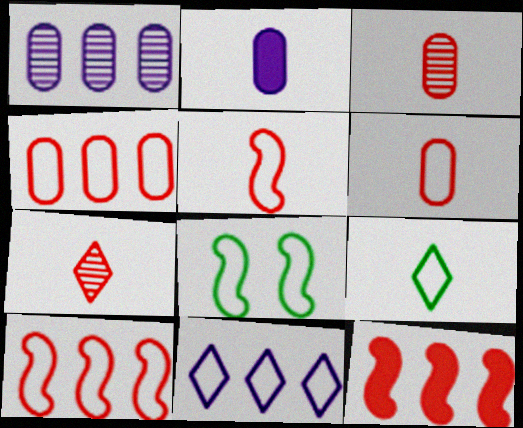[[6, 8, 11]]